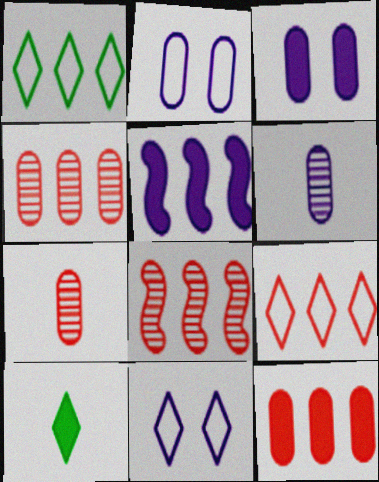[[1, 4, 5], 
[2, 8, 10], 
[5, 6, 11], 
[8, 9, 12]]